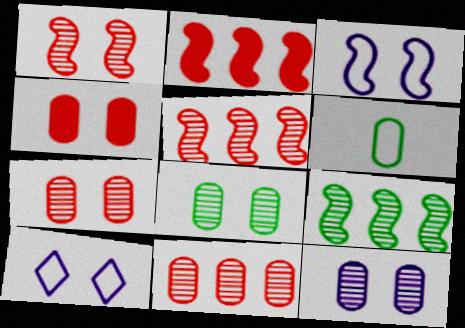[[7, 8, 12]]